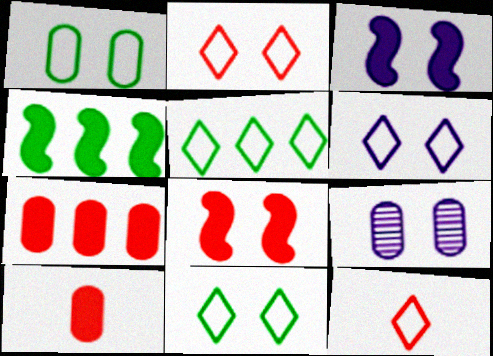[[2, 6, 11], 
[3, 6, 9], 
[4, 9, 12], 
[5, 6, 12], 
[8, 9, 11]]